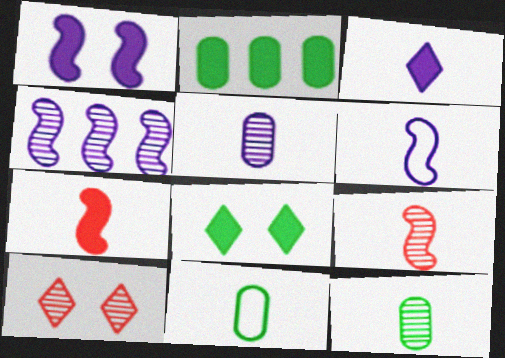[[1, 4, 6], 
[2, 6, 10], 
[3, 5, 6], 
[3, 9, 11], 
[4, 10, 12]]